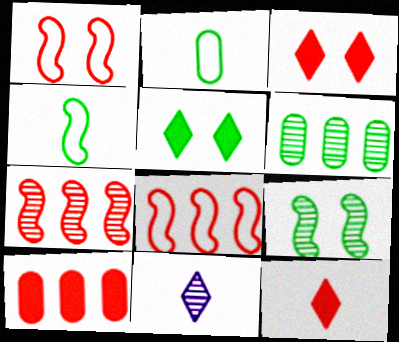[[4, 5, 6]]